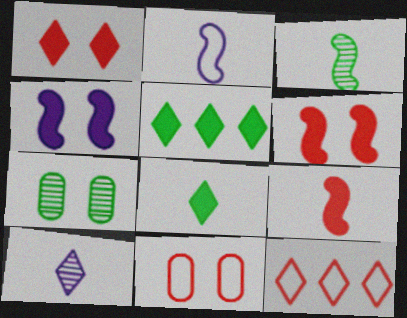[[2, 3, 9]]